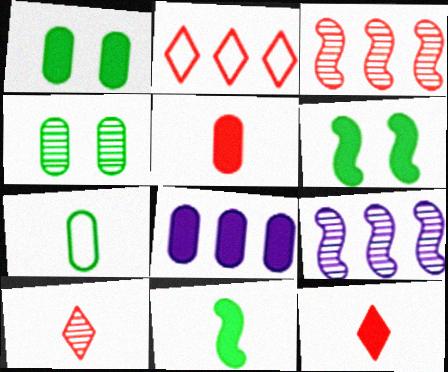[[1, 5, 8], 
[4, 9, 10], 
[6, 8, 12]]